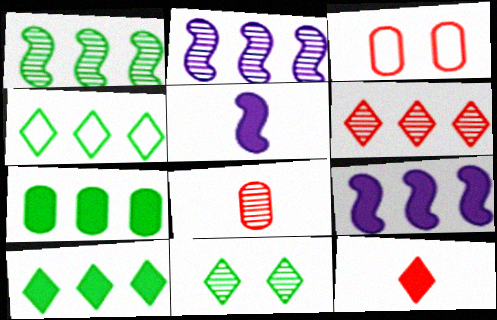[[1, 4, 7], 
[2, 8, 11]]